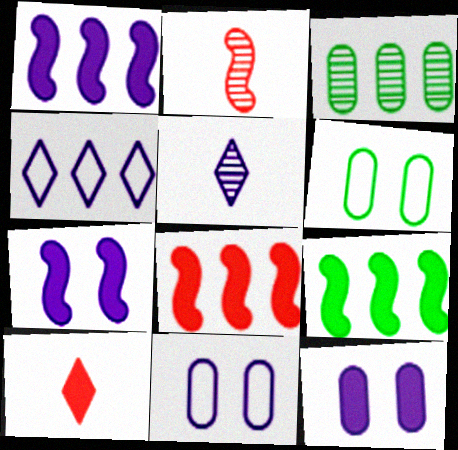[[1, 5, 11], 
[1, 8, 9], 
[3, 4, 8], 
[5, 6, 8], 
[9, 10, 12]]